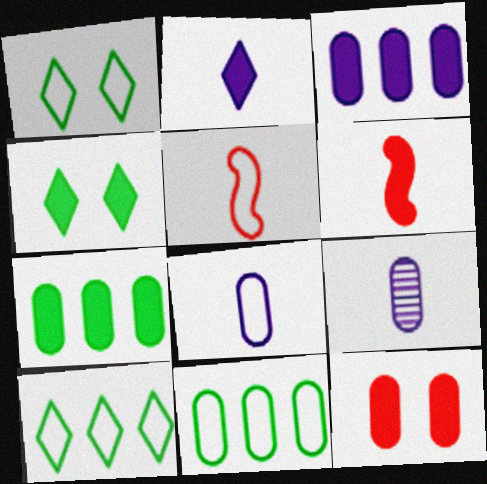[[3, 4, 6], 
[9, 11, 12]]